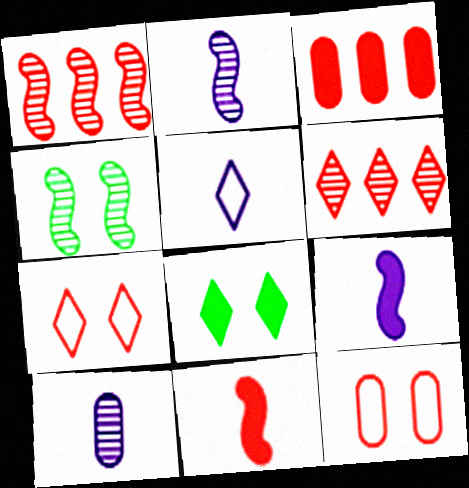[[1, 2, 4], 
[3, 4, 5], 
[3, 8, 9], 
[4, 6, 10], 
[5, 6, 8], 
[5, 9, 10], 
[6, 11, 12]]